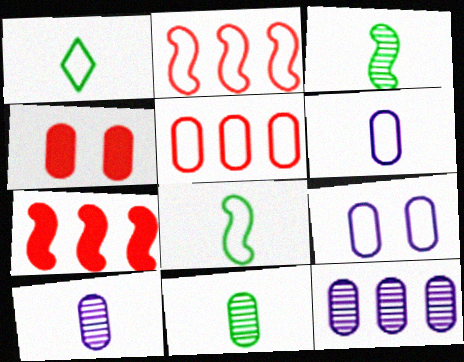[[1, 2, 9]]